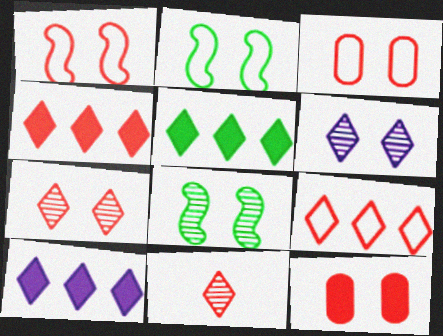[[1, 7, 12], 
[2, 6, 12], 
[4, 5, 10]]